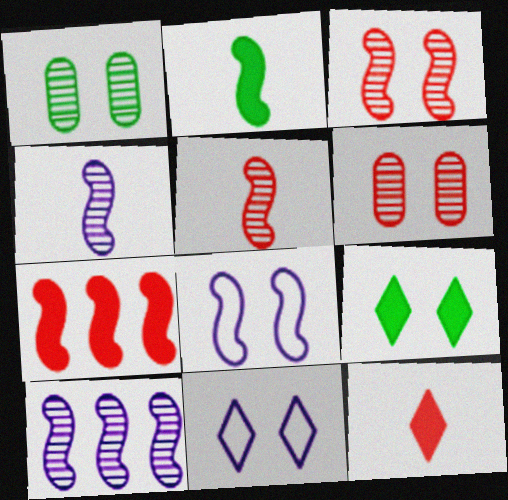[[6, 8, 9]]